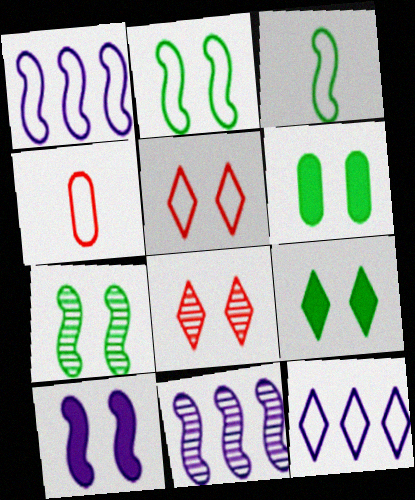[[2, 4, 12], 
[4, 9, 11]]